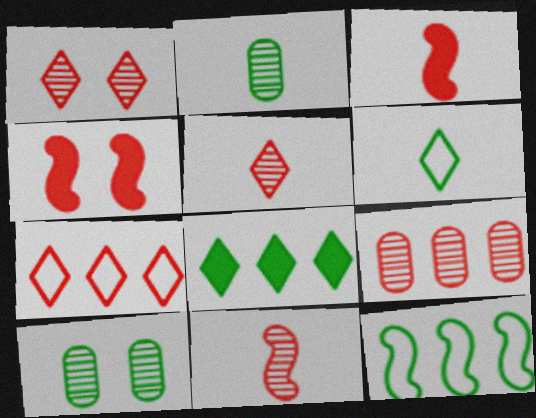[[1, 9, 11]]